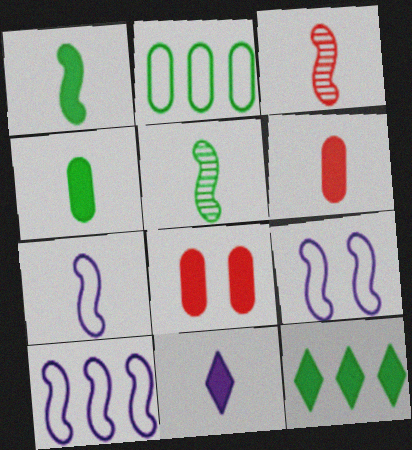[[1, 3, 7], 
[1, 6, 11], 
[7, 9, 10]]